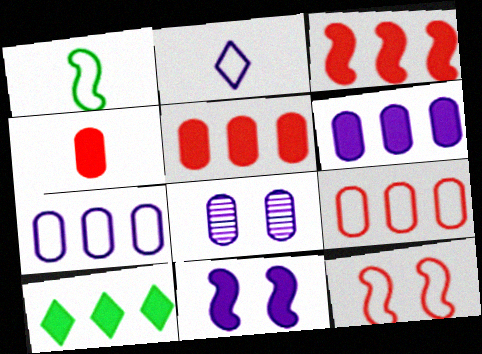[[3, 6, 10], 
[4, 10, 11]]